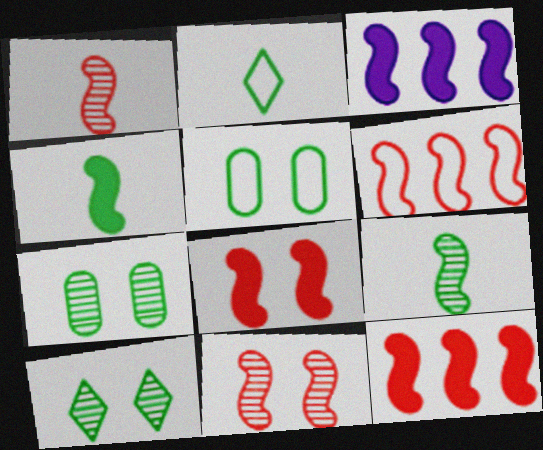[[1, 6, 8], 
[3, 4, 8]]